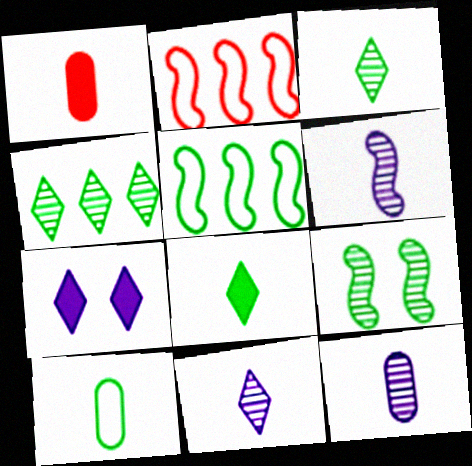[[1, 10, 12], 
[6, 11, 12]]